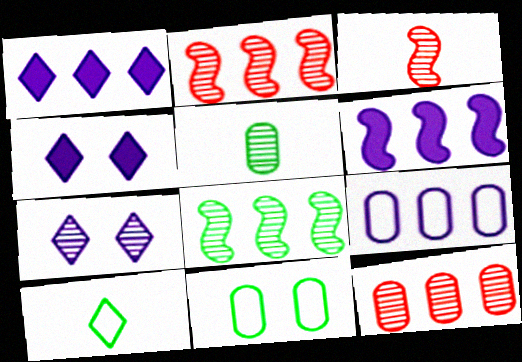[[1, 3, 11], 
[2, 5, 7]]